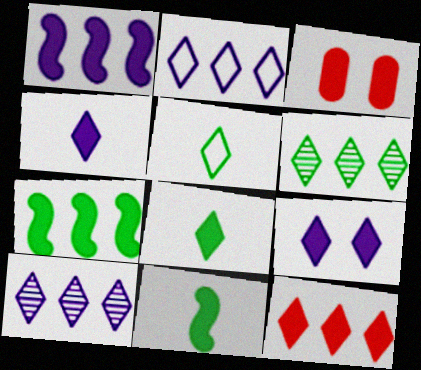[[1, 3, 8], 
[2, 6, 12], 
[3, 4, 7], 
[8, 9, 12]]